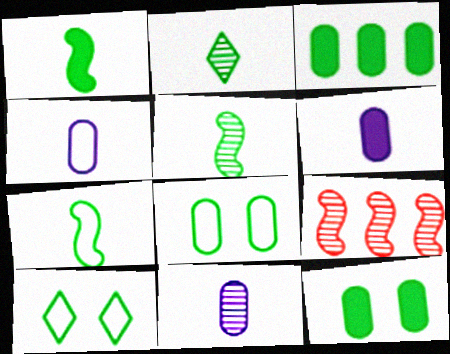[[1, 5, 7], 
[3, 5, 10], 
[4, 6, 11], 
[6, 9, 10]]